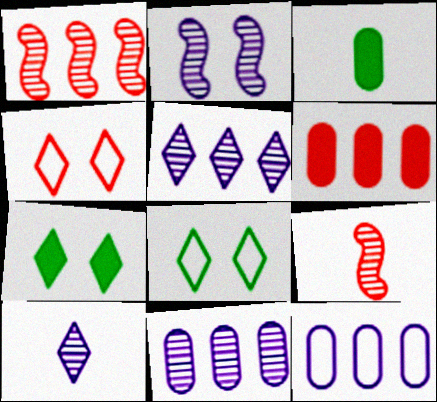[[2, 10, 11], 
[4, 6, 9], 
[7, 9, 12]]